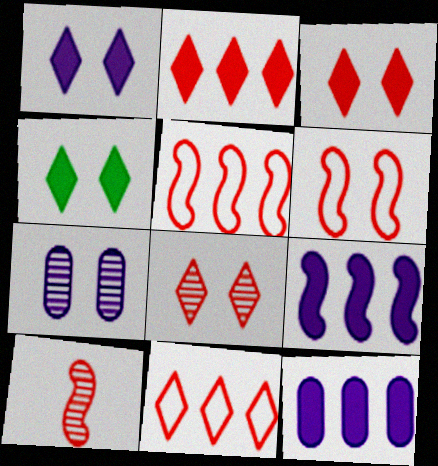[[1, 3, 4], 
[4, 6, 7]]